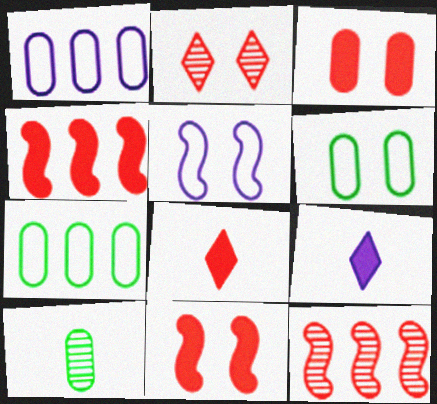[[1, 3, 10], 
[3, 4, 8], 
[6, 9, 12]]